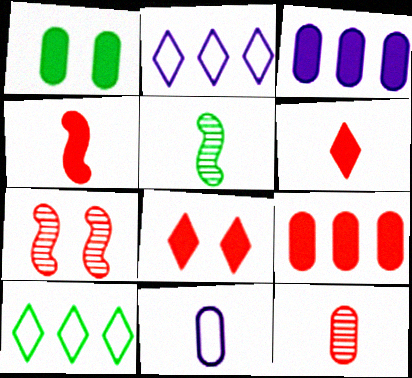[[1, 5, 10], 
[4, 8, 9], 
[5, 6, 11]]